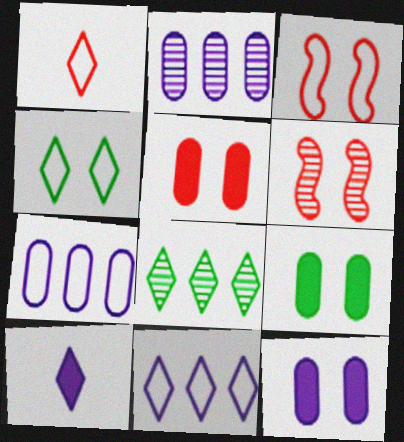[[1, 4, 11], 
[4, 6, 12], 
[5, 9, 12]]